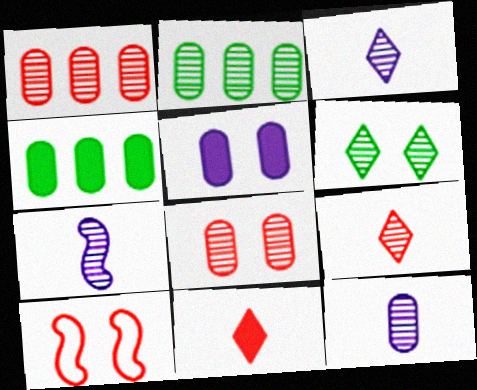[[1, 6, 7], 
[1, 10, 11], 
[2, 8, 12], 
[3, 4, 10], 
[3, 7, 12], 
[5, 6, 10]]